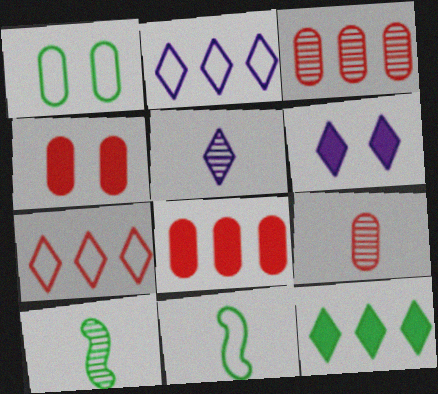[[1, 10, 12], 
[2, 4, 10], 
[2, 5, 6], 
[3, 6, 11], 
[5, 9, 10]]